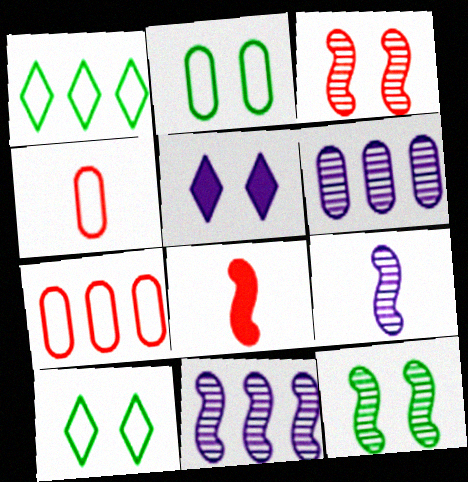[[2, 3, 5], 
[6, 8, 10]]